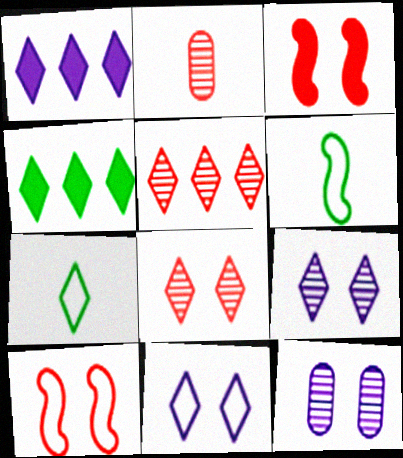[[1, 7, 8]]